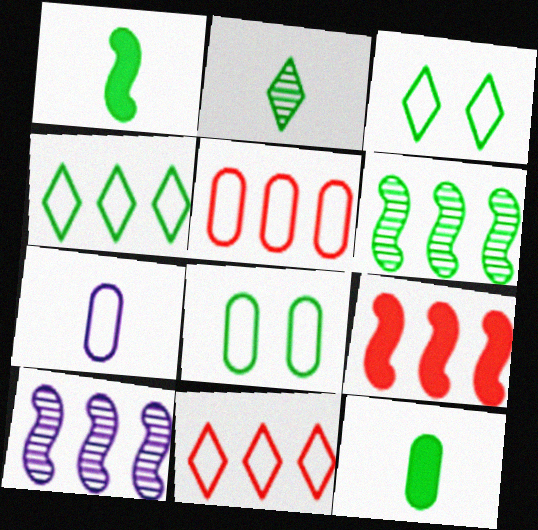[[3, 6, 12], 
[5, 7, 8]]